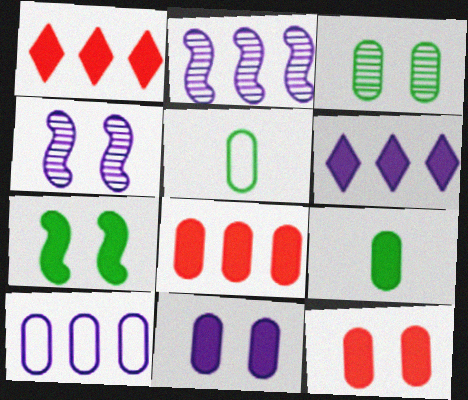[[1, 4, 5], 
[2, 6, 10], 
[8, 9, 11]]